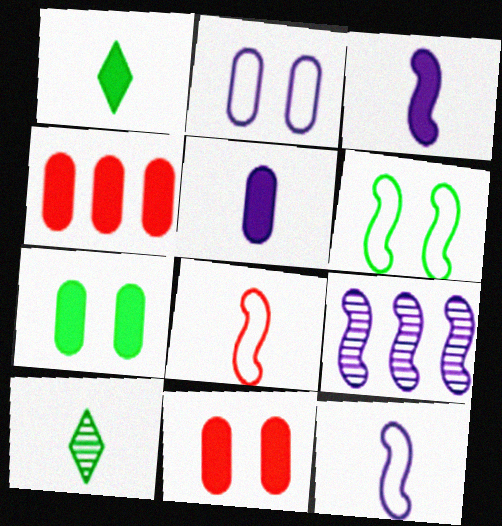[[4, 5, 7], 
[5, 8, 10]]